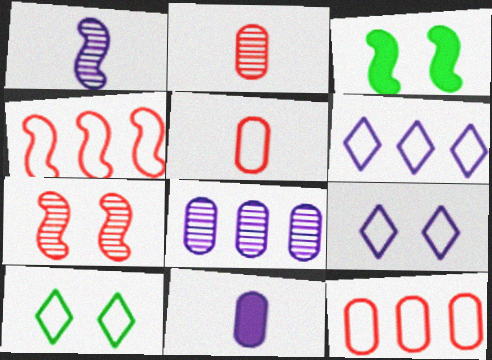[[1, 3, 4], 
[2, 3, 6]]